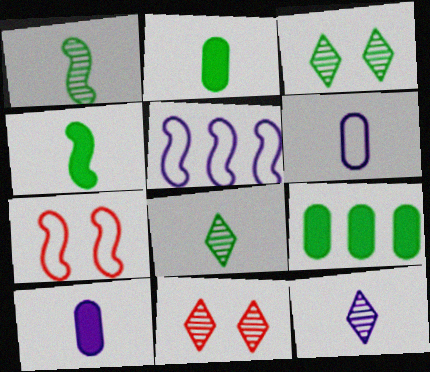[[2, 5, 11], 
[7, 9, 12]]